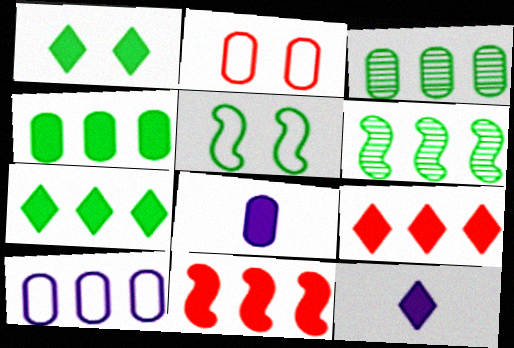[[1, 8, 11], 
[1, 9, 12], 
[2, 3, 8], 
[2, 6, 12], 
[6, 9, 10]]